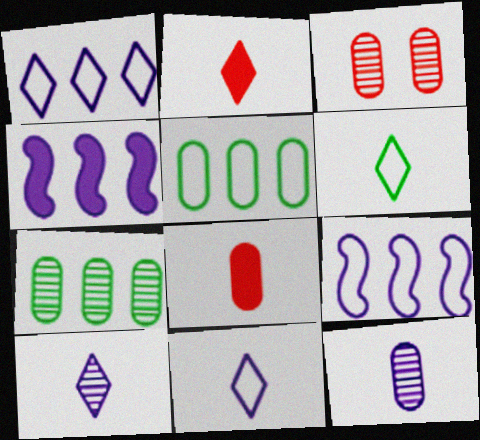[[2, 6, 10], 
[3, 4, 6], 
[3, 7, 12]]